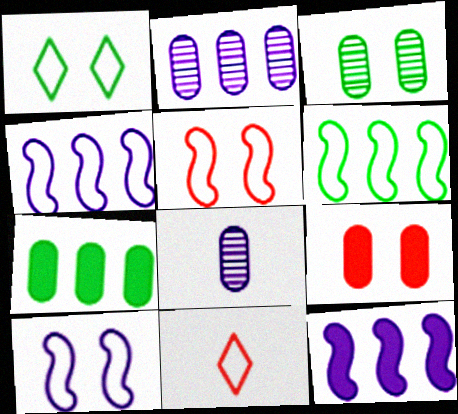[[3, 11, 12]]